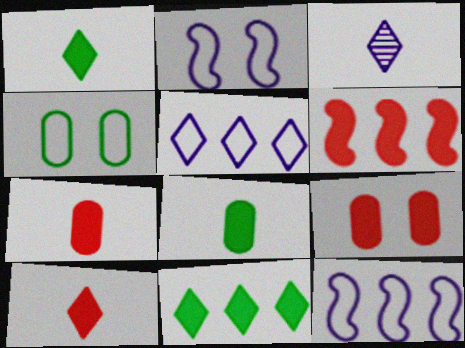[[3, 4, 6], 
[6, 9, 10]]